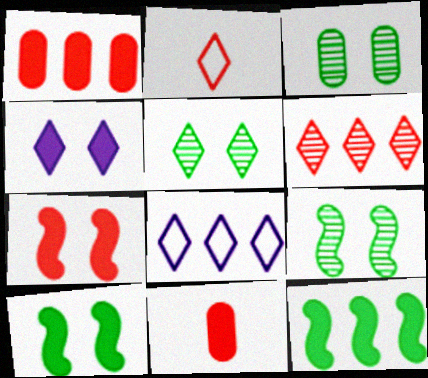[[3, 5, 9], 
[4, 11, 12], 
[8, 9, 11]]